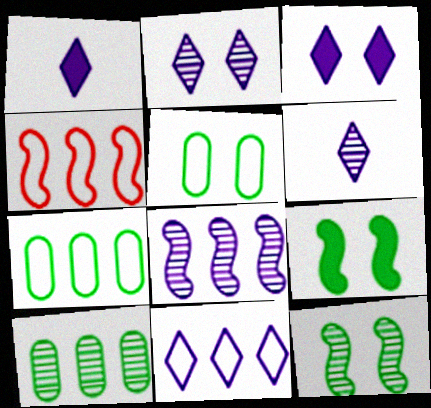[[1, 2, 11], 
[3, 6, 11], 
[4, 7, 11]]